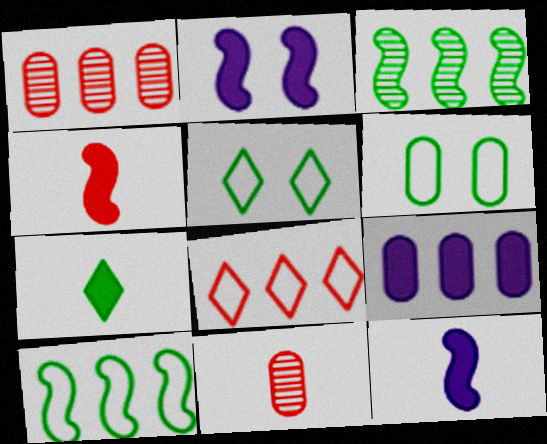[[1, 5, 12], 
[3, 6, 7], 
[3, 8, 9], 
[6, 9, 11]]